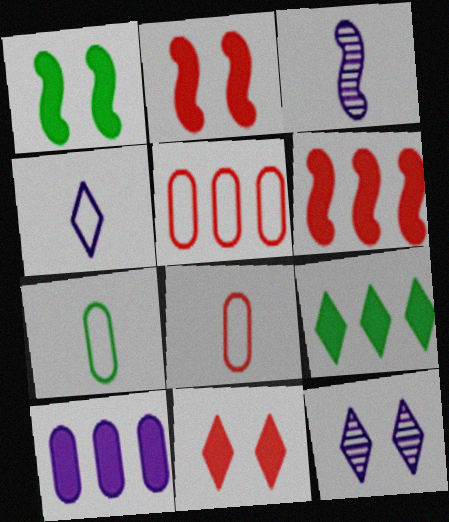[[6, 7, 12], 
[6, 9, 10]]